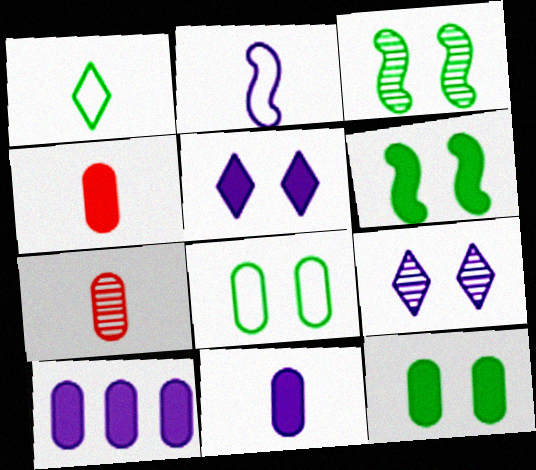[[2, 9, 10], 
[4, 10, 12], 
[7, 8, 10]]